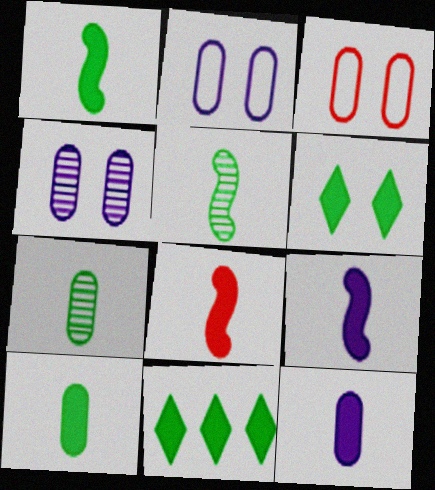[[1, 8, 9]]